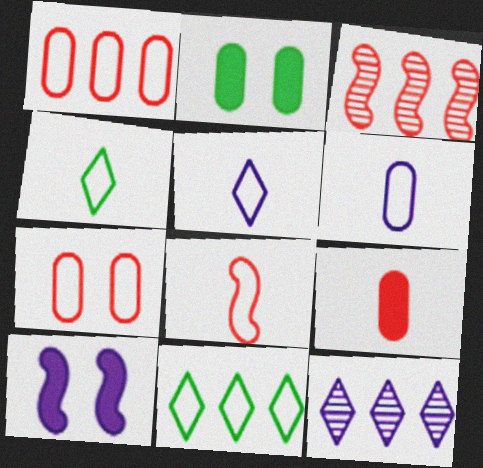[[2, 3, 5], 
[2, 8, 12], 
[4, 6, 8], 
[6, 10, 12]]